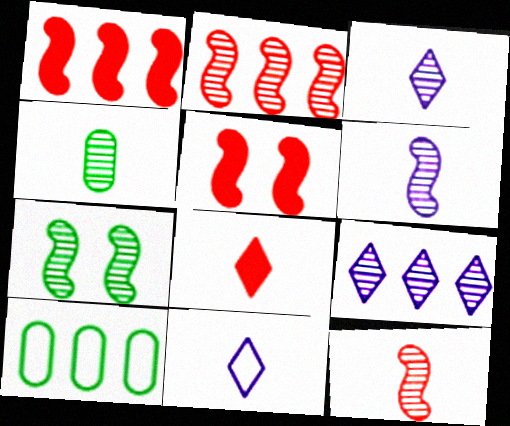[[1, 9, 10], 
[2, 6, 7], 
[3, 4, 12], 
[3, 5, 10]]